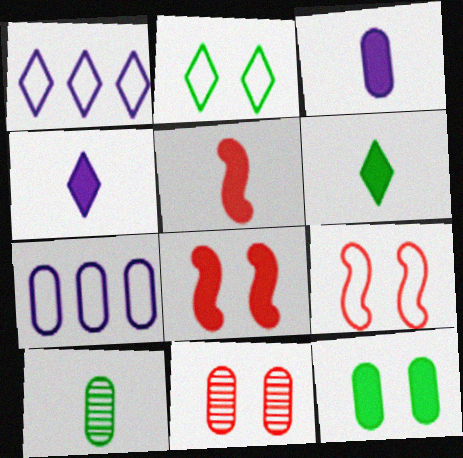[[1, 8, 10], 
[3, 5, 6]]